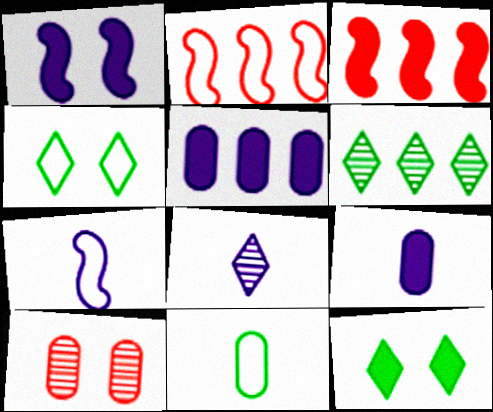[[1, 4, 10], 
[2, 5, 6], 
[3, 9, 12], 
[5, 10, 11], 
[7, 8, 9]]